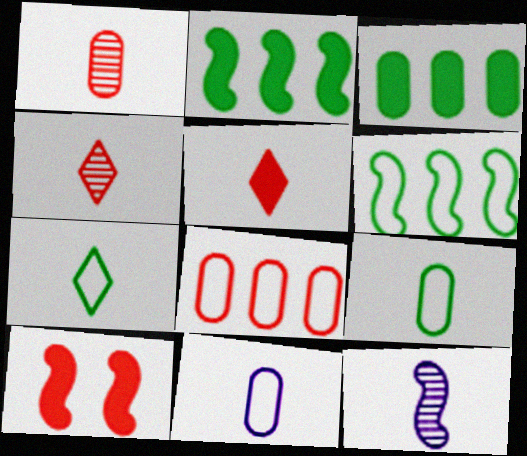[[4, 8, 10], 
[5, 9, 12], 
[6, 10, 12]]